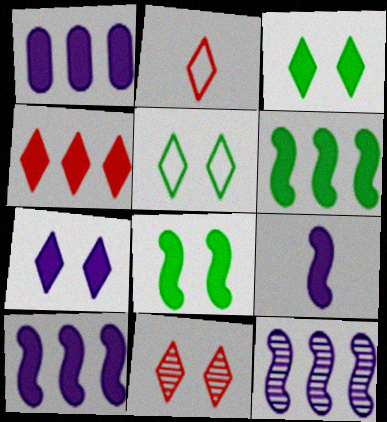[[1, 4, 6], 
[1, 7, 9], 
[2, 4, 11], 
[5, 7, 11]]